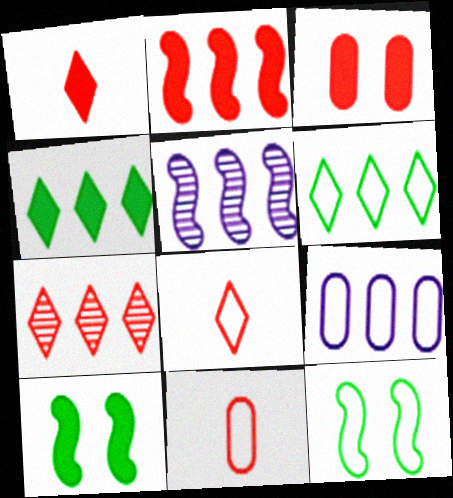[[1, 2, 3], 
[8, 9, 12]]